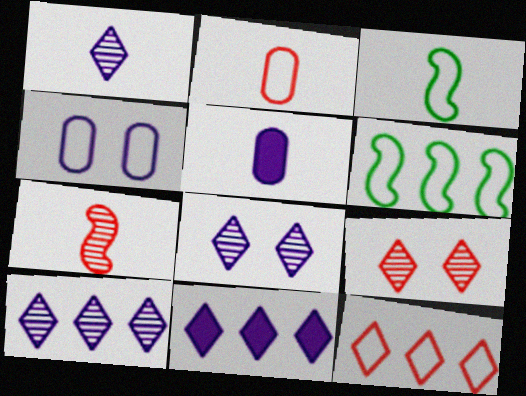[[1, 8, 10], 
[3, 4, 12], 
[5, 6, 9]]